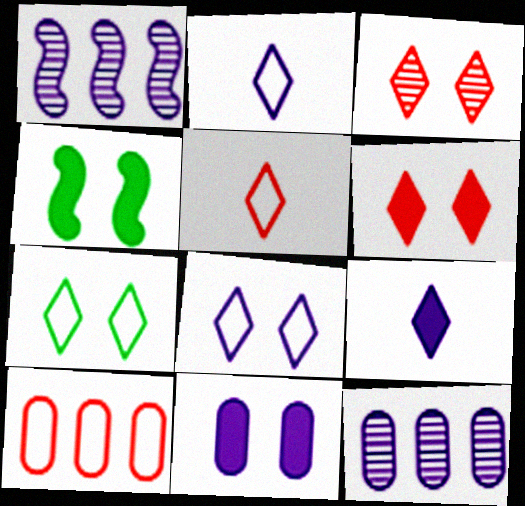[[1, 2, 11], 
[4, 5, 12], 
[4, 6, 11]]